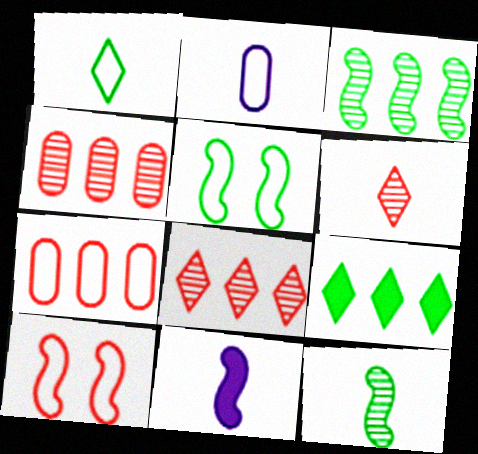[[3, 10, 11]]